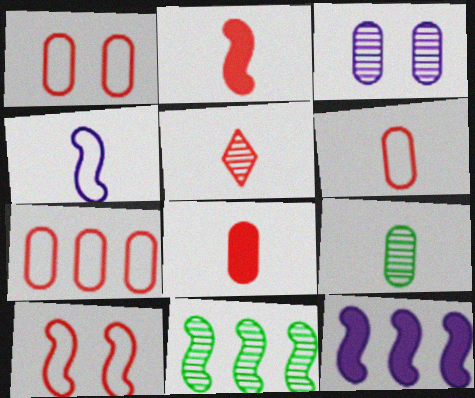[[1, 6, 7], 
[2, 5, 6], 
[3, 5, 11]]